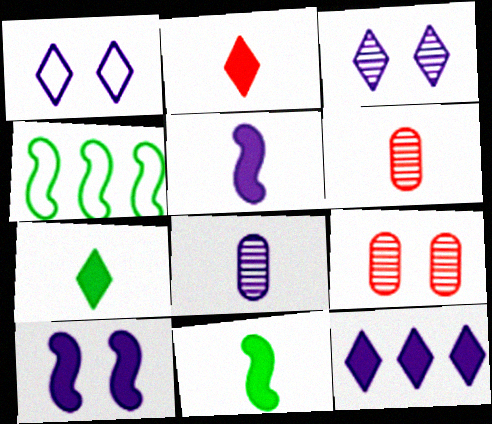[]